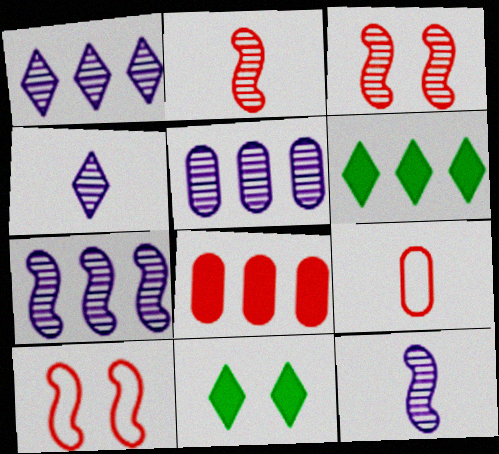[[1, 5, 7], 
[7, 9, 11]]